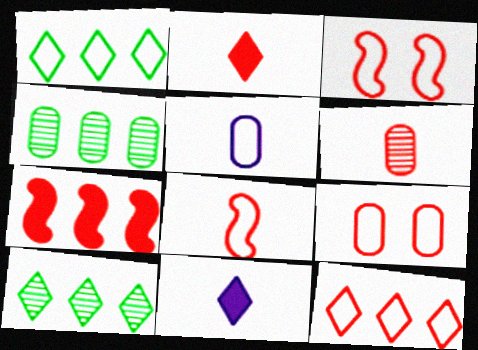[[1, 3, 5], 
[2, 6, 8], 
[3, 4, 11], 
[8, 9, 12]]